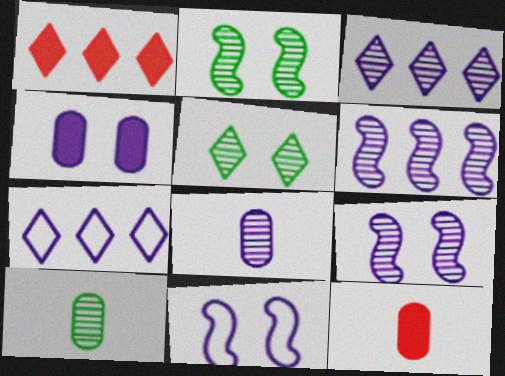[[1, 10, 11], 
[2, 7, 12], 
[3, 8, 9]]